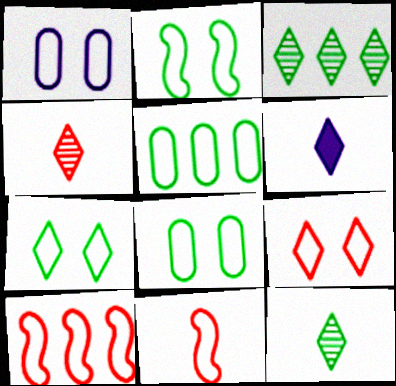[[1, 2, 9], 
[2, 7, 8], 
[3, 6, 9]]